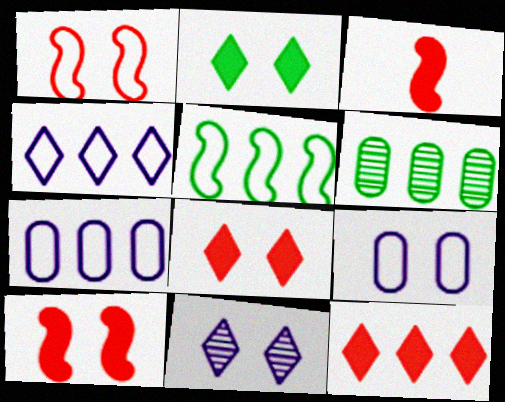[]